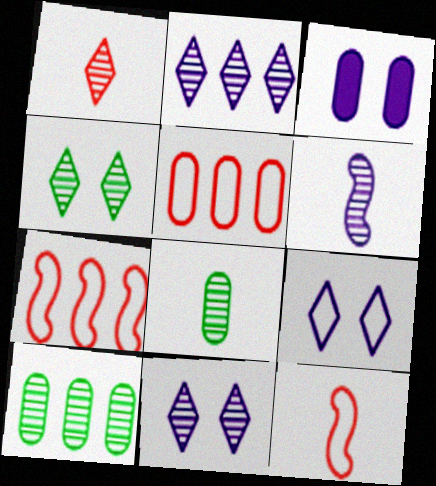[[1, 2, 4], 
[1, 6, 8], 
[3, 5, 8]]